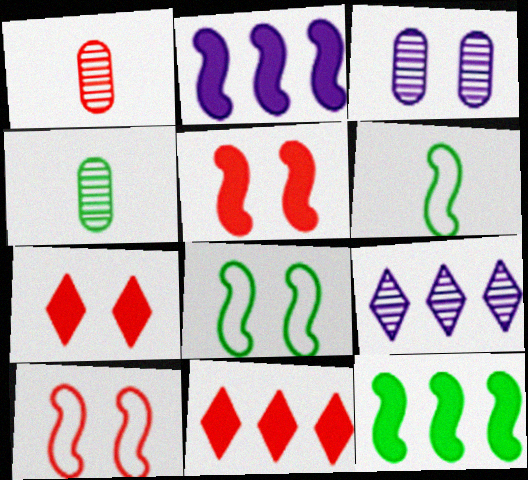[[1, 10, 11], 
[3, 6, 11], 
[3, 7, 8]]